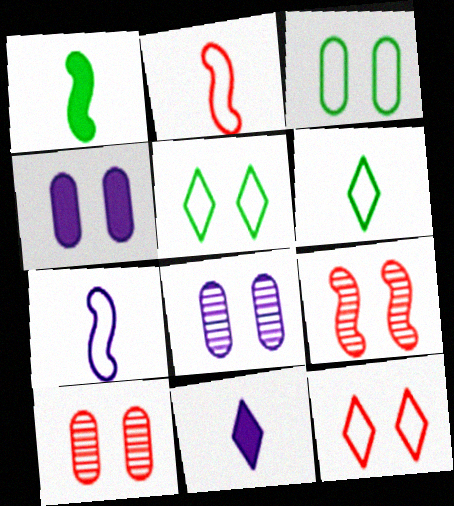[[3, 4, 10], 
[4, 5, 9]]